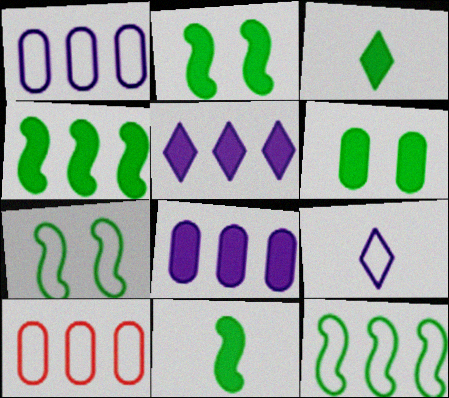[[2, 4, 11], 
[3, 4, 6], 
[7, 9, 10]]